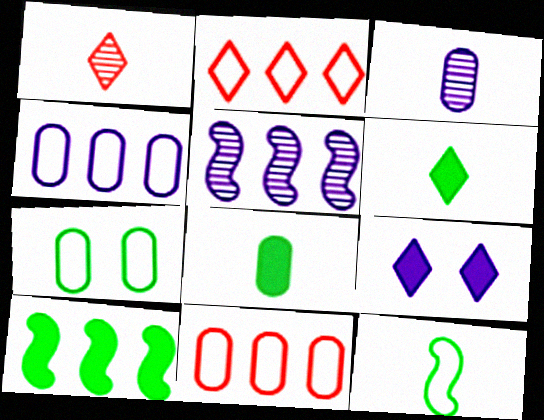[]